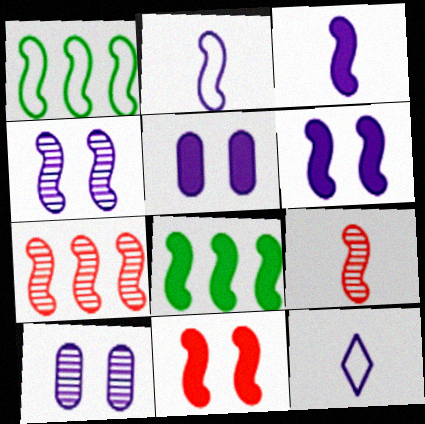[[1, 6, 9], 
[3, 8, 11]]